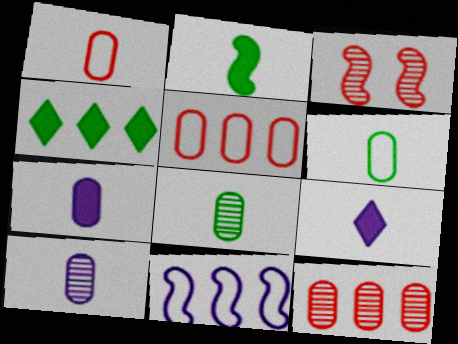[[1, 7, 8], 
[2, 3, 11], 
[4, 11, 12]]